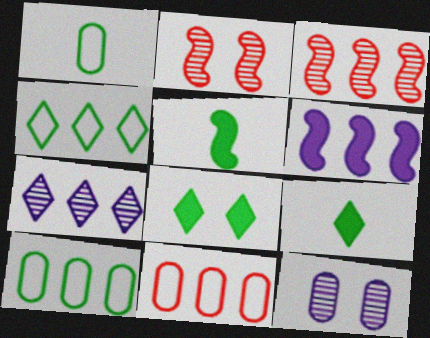[]